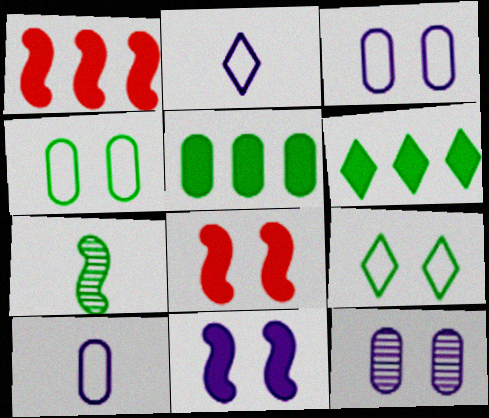[[4, 6, 7], 
[5, 7, 9], 
[8, 9, 12]]